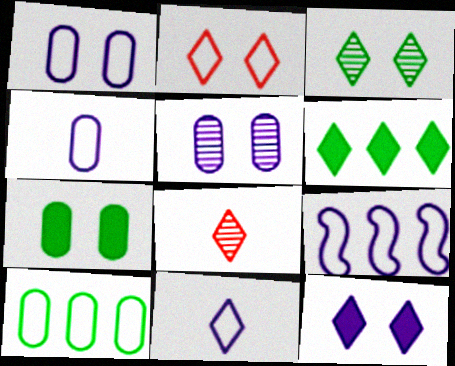[[1, 9, 11], 
[2, 3, 12], 
[7, 8, 9]]